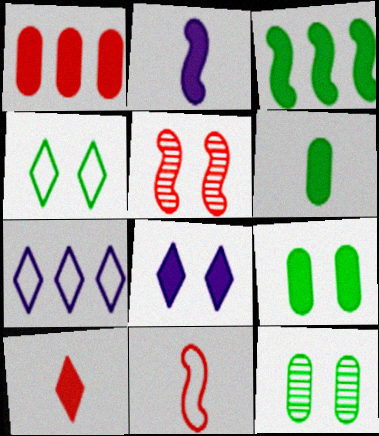[[2, 6, 10], 
[5, 6, 7]]